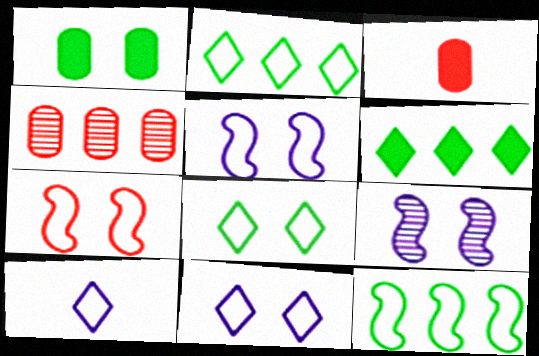[[2, 3, 9]]